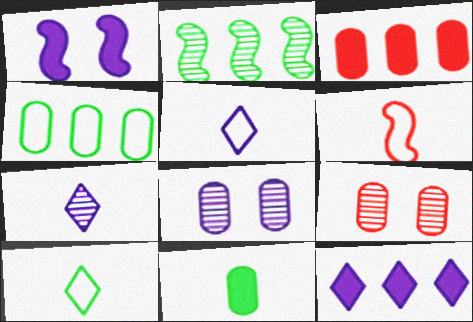[[1, 2, 6], 
[2, 7, 9], 
[6, 7, 11]]